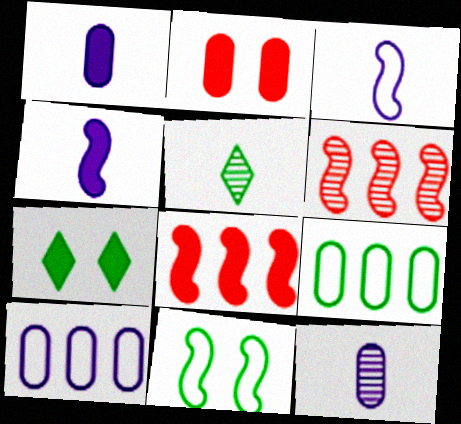[[1, 7, 8], 
[2, 9, 12], 
[4, 6, 11]]